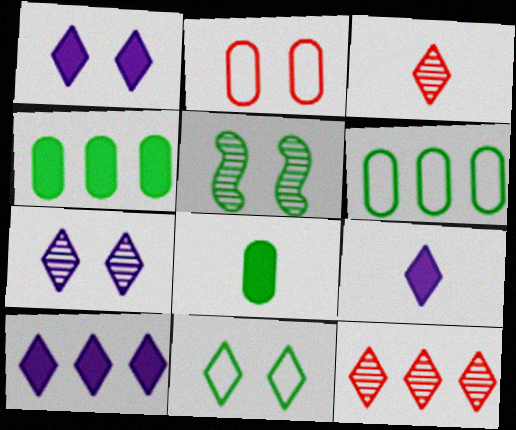[[1, 2, 5], 
[1, 9, 10], 
[3, 10, 11], 
[9, 11, 12]]